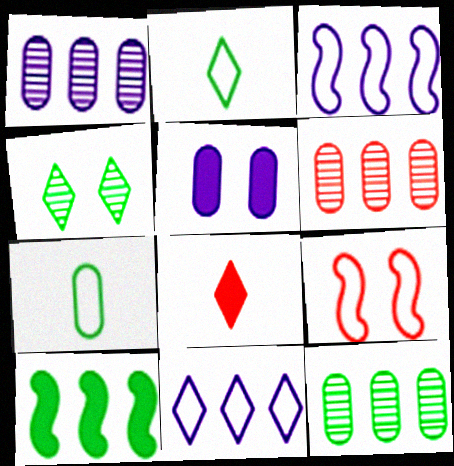[[1, 6, 12], 
[4, 5, 9], 
[4, 7, 10], 
[4, 8, 11], 
[5, 6, 7], 
[5, 8, 10], 
[6, 8, 9], 
[6, 10, 11], 
[7, 9, 11]]